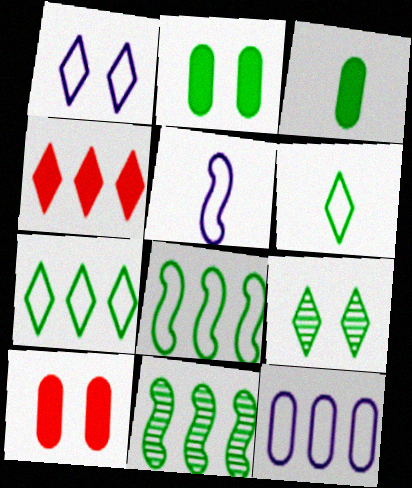[[1, 5, 12], 
[2, 6, 11], 
[3, 8, 9], 
[4, 11, 12]]